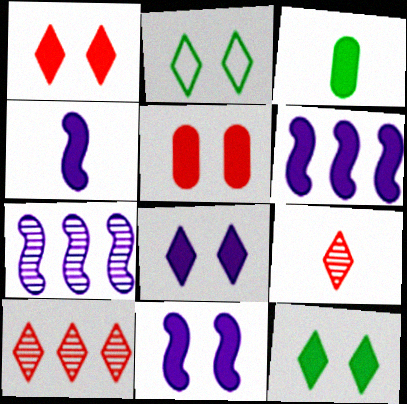[[1, 3, 6], 
[1, 8, 12], 
[4, 6, 11], 
[5, 11, 12]]